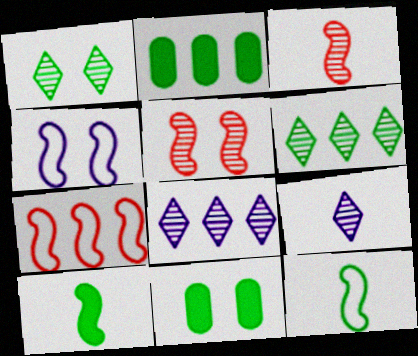[[1, 2, 12], 
[2, 7, 8], 
[4, 7, 12], 
[6, 11, 12], 
[7, 9, 11]]